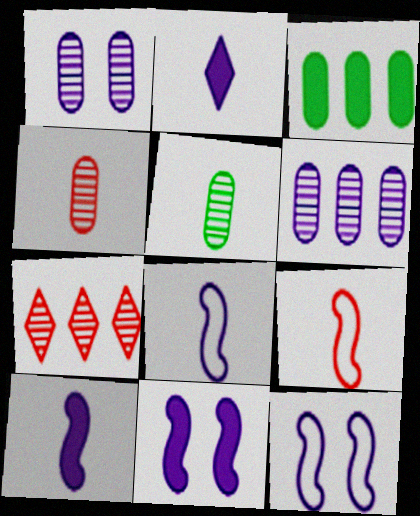[[2, 5, 9], 
[2, 6, 12]]